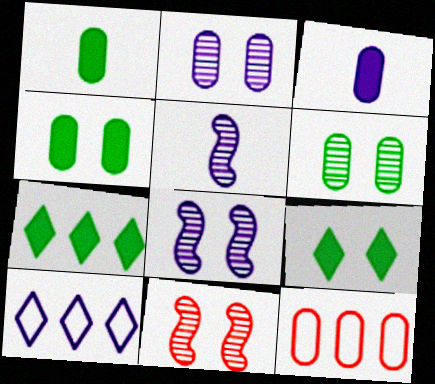[[1, 2, 12], 
[1, 10, 11], 
[3, 6, 12], 
[3, 8, 10], 
[5, 9, 12]]